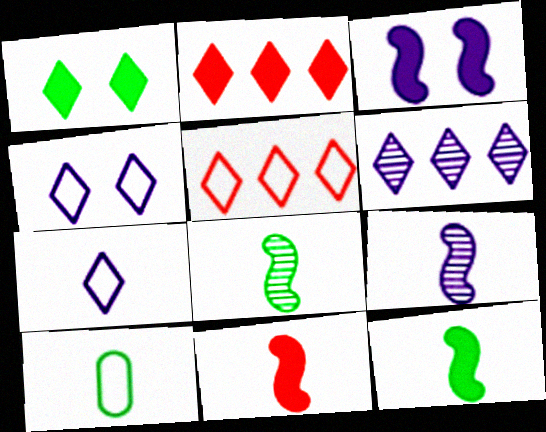[]